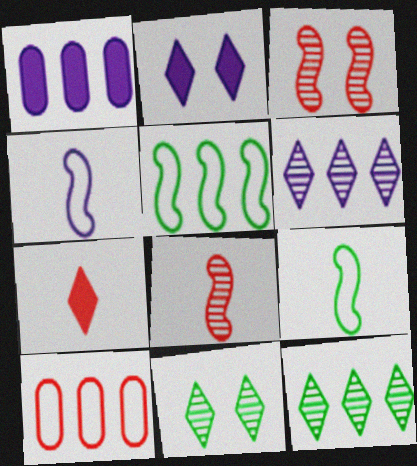[[3, 7, 10]]